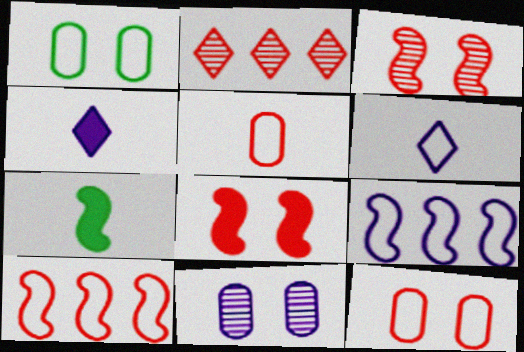[[1, 6, 10], 
[2, 5, 8], 
[3, 7, 9], 
[4, 9, 11]]